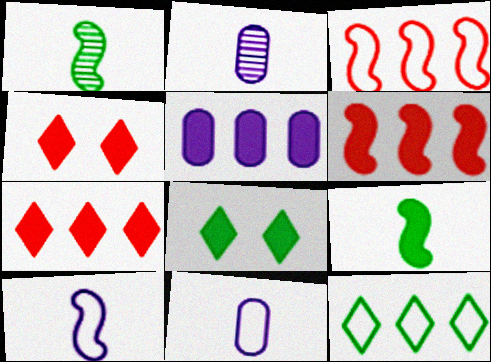[[2, 3, 8], 
[4, 5, 9]]